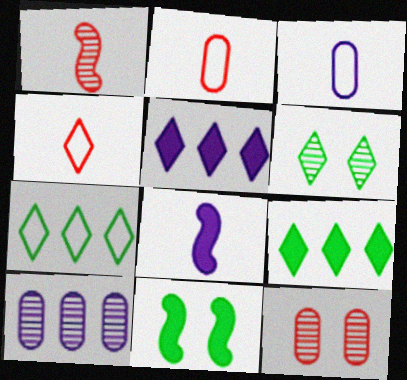[[1, 6, 10], 
[4, 5, 6], 
[4, 10, 11], 
[7, 8, 12]]